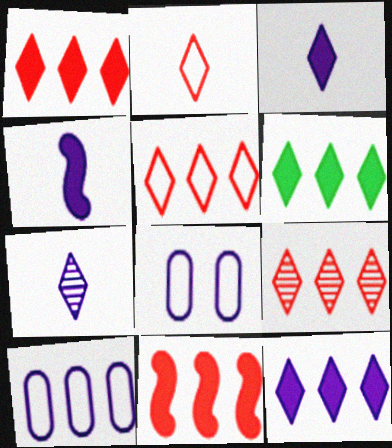[[1, 5, 9], 
[1, 6, 12]]